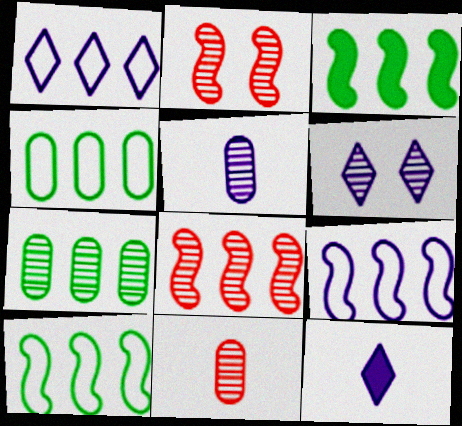[[1, 6, 12], 
[2, 4, 12], 
[3, 8, 9]]